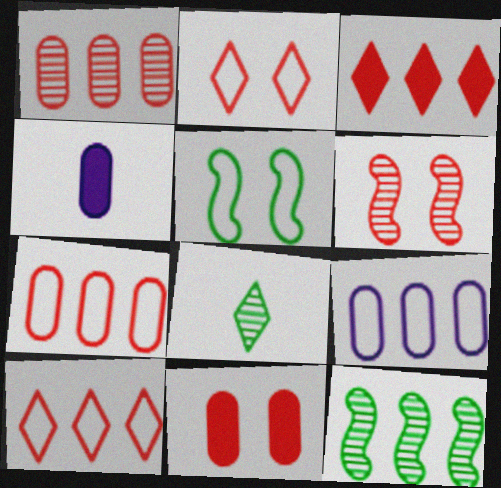[[2, 4, 12], 
[2, 6, 11], 
[3, 9, 12]]